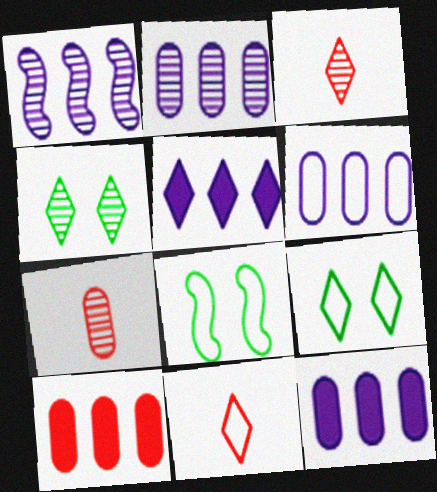[[1, 4, 7], 
[1, 5, 6], 
[2, 6, 12], 
[3, 5, 9], 
[3, 8, 12], 
[4, 5, 11], 
[5, 7, 8], 
[6, 8, 11]]